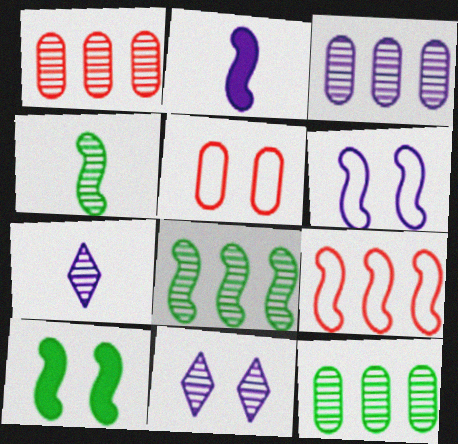[[1, 3, 12], 
[1, 4, 11], 
[5, 10, 11]]